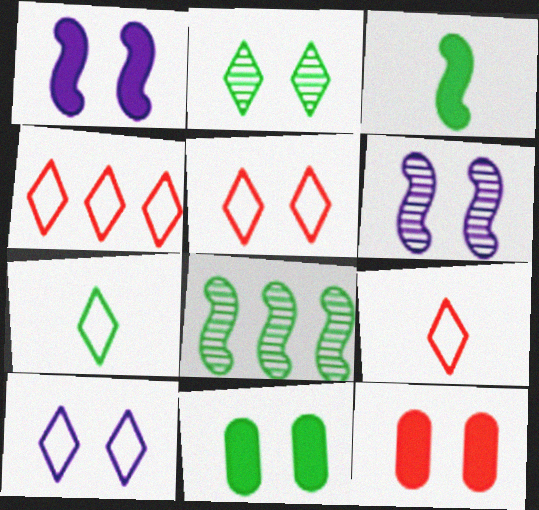[[4, 5, 9], 
[4, 7, 10], 
[5, 6, 11], 
[7, 8, 11]]